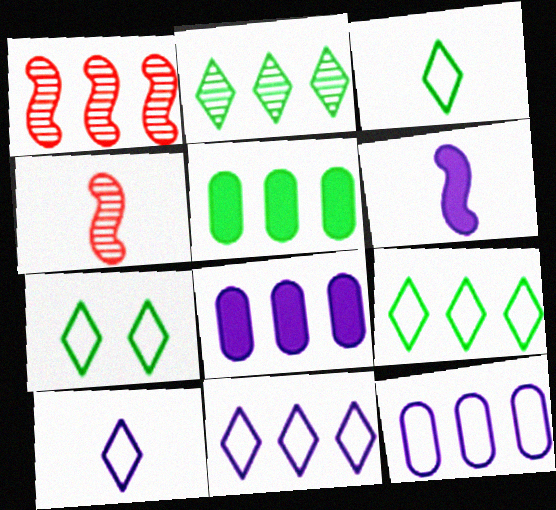[[1, 5, 11], 
[1, 8, 9], 
[3, 7, 9], 
[4, 7, 8]]